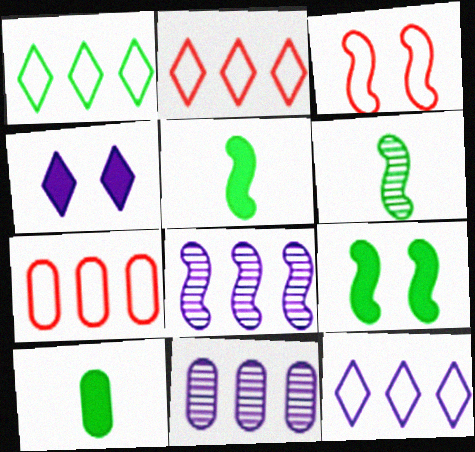[[1, 2, 12], 
[3, 5, 8], 
[4, 6, 7]]